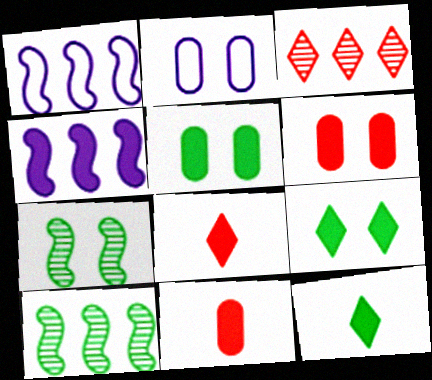[[2, 8, 10], 
[4, 5, 8], 
[4, 6, 12], 
[4, 9, 11]]